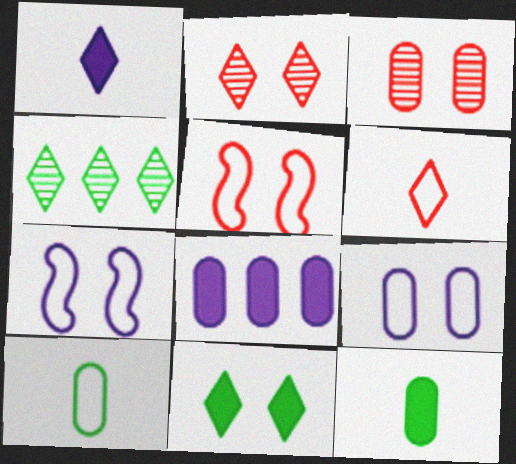[[3, 7, 11], 
[3, 8, 10]]